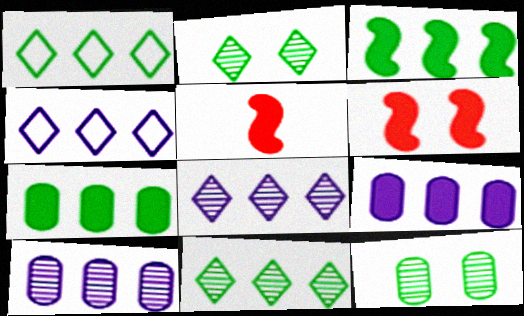[[4, 5, 12]]